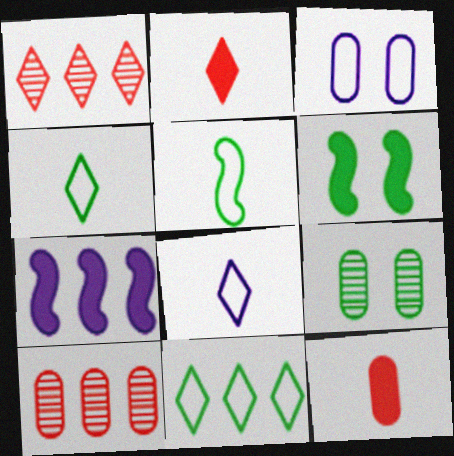[[6, 8, 10], 
[7, 10, 11]]